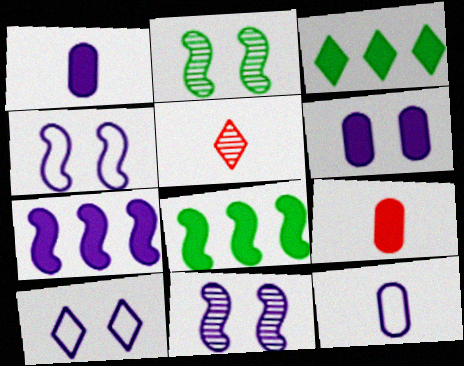[[3, 5, 10], 
[6, 10, 11]]